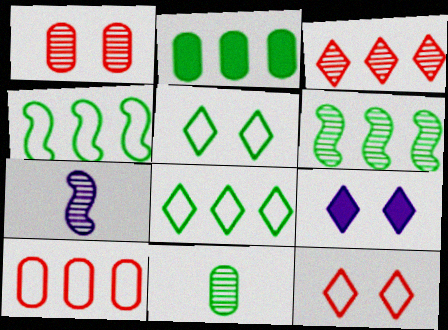[[2, 6, 8], 
[2, 7, 12]]